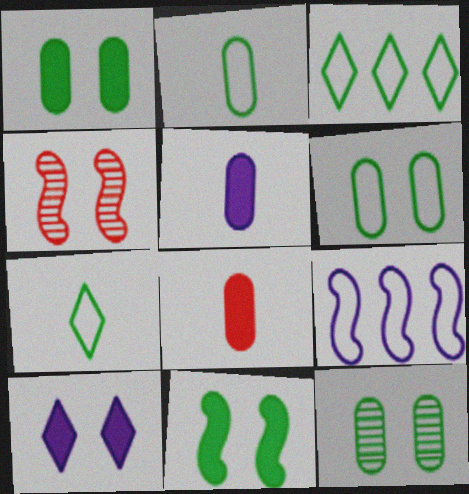[[1, 6, 12], 
[3, 4, 5], 
[4, 6, 10]]